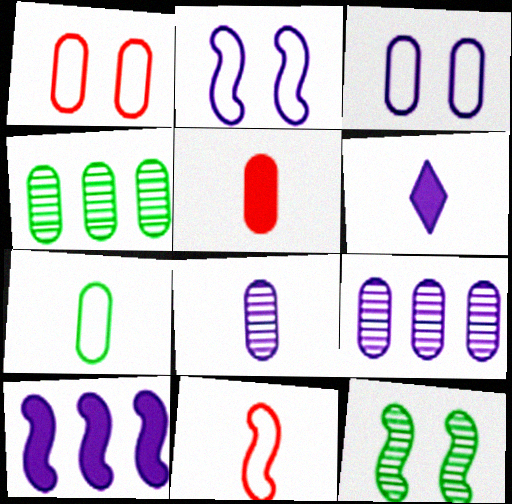[[2, 6, 9], 
[3, 4, 5], 
[5, 7, 8], 
[10, 11, 12]]